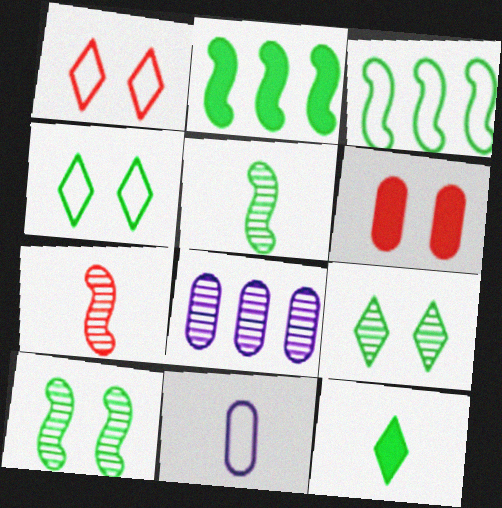[[1, 3, 11], 
[7, 8, 9], 
[7, 11, 12]]